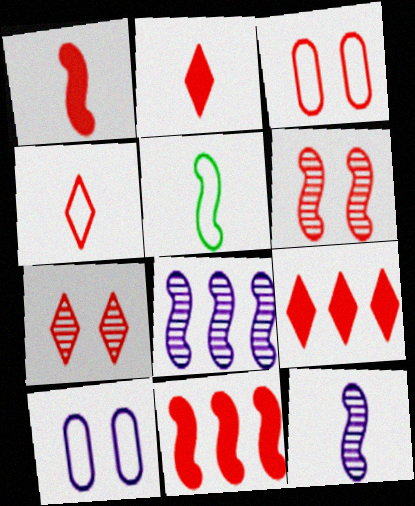[[1, 5, 12], 
[4, 7, 9]]